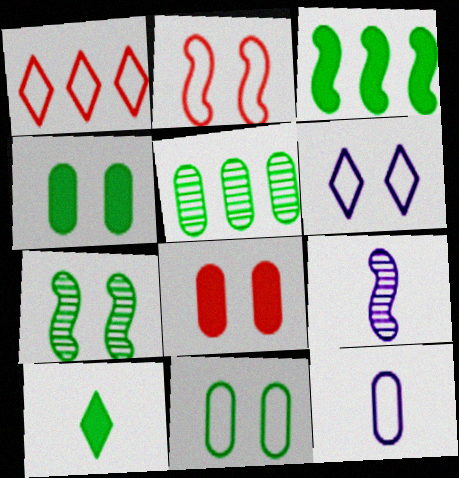[[1, 4, 9], 
[2, 3, 9], 
[2, 6, 11], 
[3, 4, 10], 
[5, 8, 12], 
[6, 7, 8]]